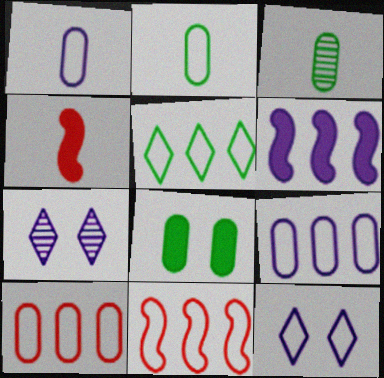[[1, 6, 7], 
[2, 11, 12], 
[5, 9, 11]]